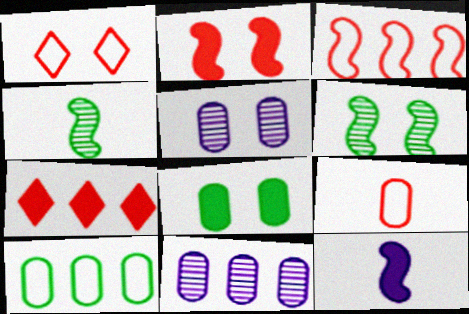[[1, 3, 9], 
[3, 6, 12], 
[7, 8, 12], 
[8, 9, 11]]